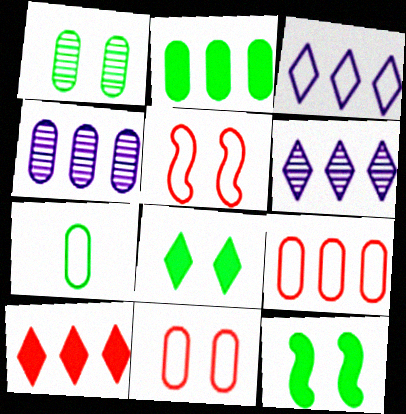[[1, 2, 7], 
[2, 4, 9], 
[3, 5, 7]]